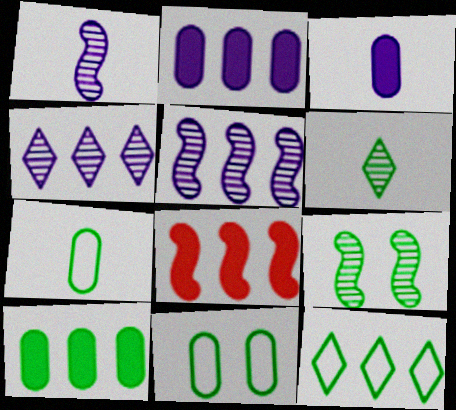[]